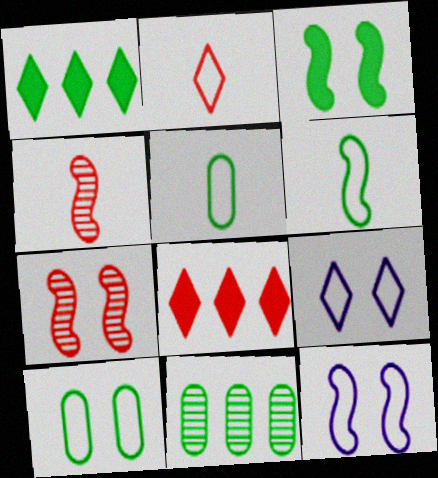[[3, 7, 12]]